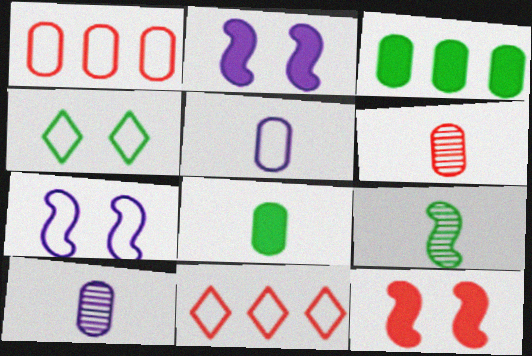[[3, 4, 9], 
[5, 6, 8], 
[6, 11, 12]]